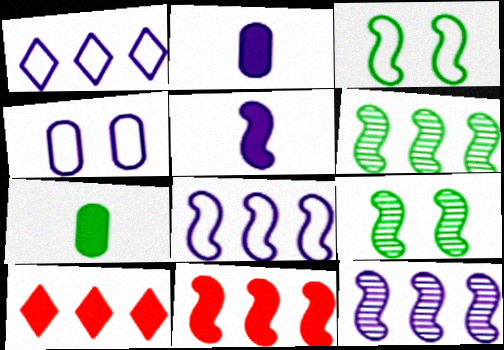[[6, 8, 11]]